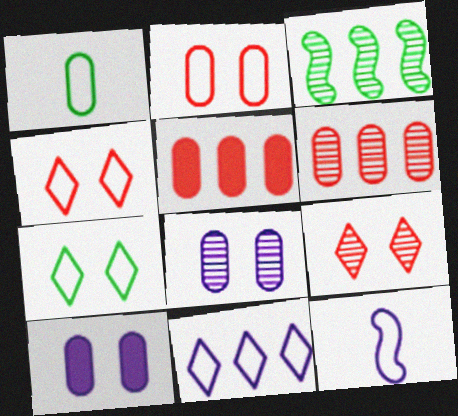[[1, 5, 8], 
[1, 6, 10], 
[3, 5, 11]]